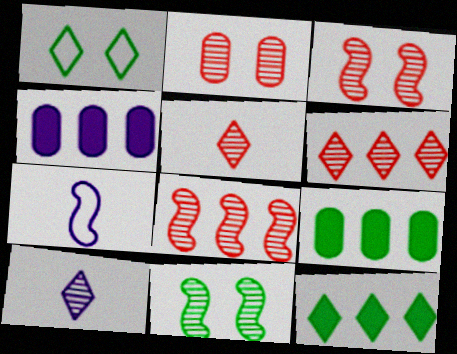[[2, 5, 8], 
[2, 7, 12]]